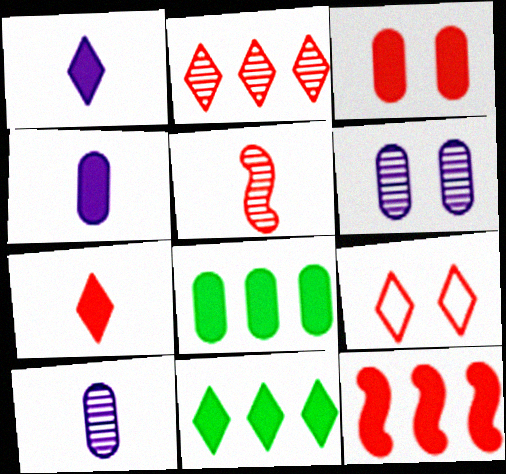[[2, 7, 9], 
[3, 4, 8], 
[3, 7, 12]]